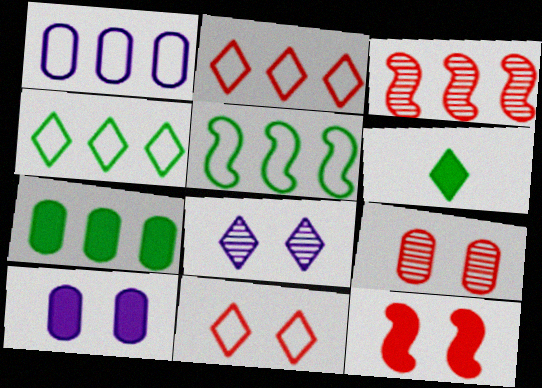[[1, 2, 5], 
[2, 6, 8], 
[9, 11, 12]]